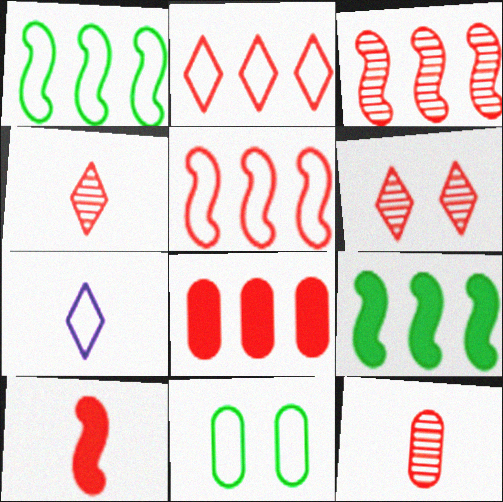[[2, 3, 8], 
[3, 6, 12], 
[5, 7, 11]]